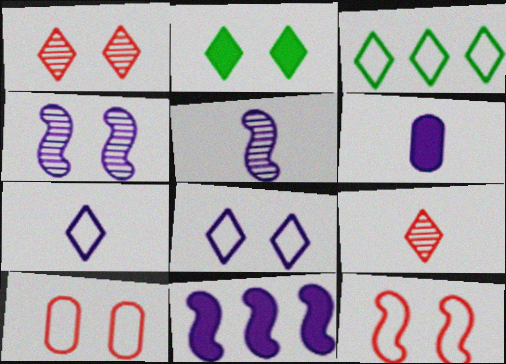[[1, 2, 8], 
[2, 4, 10], 
[5, 6, 7]]